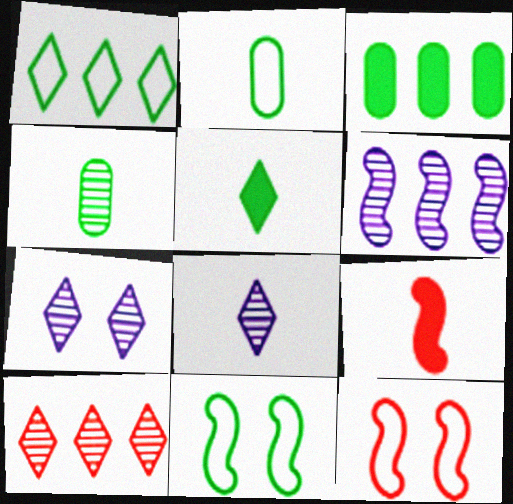[[1, 2, 11], 
[2, 8, 9], 
[3, 8, 12], 
[6, 9, 11]]